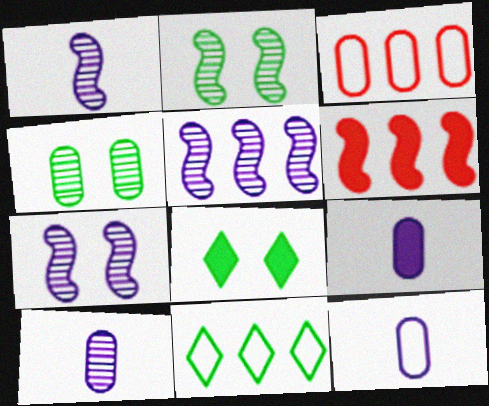[[1, 3, 8], 
[1, 5, 7], 
[3, 4, 9], 
[6, 8, 9], 
[9, 10, 12]]